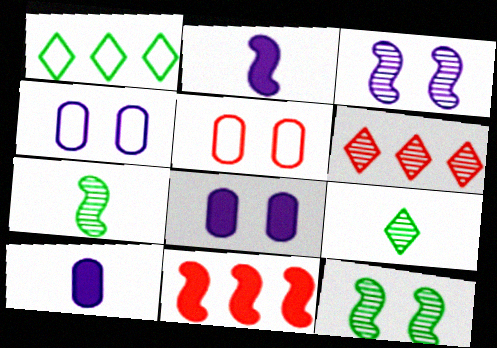[[4, 9, 11]]